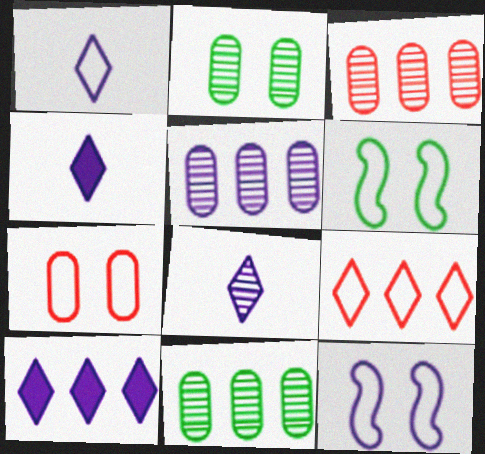[[1, 4, 8], 
[3, 4, 6], 
[3, 5, 11], 
[4, 5, 12]]